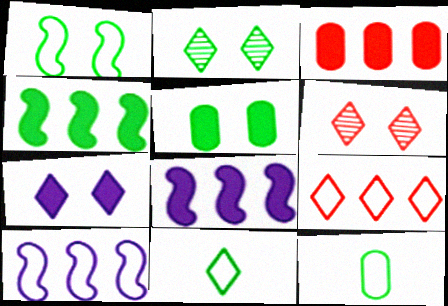[[1, 2, 5], 
[2, 4, 12], 
[6, 8, 12]]